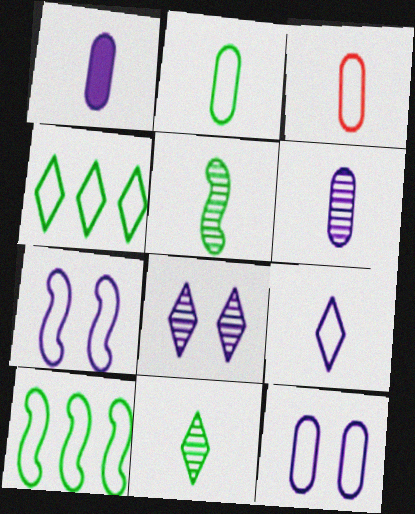[[3, 4, 7]]